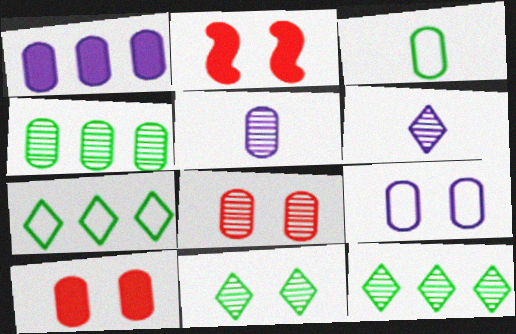[[1, 3, 8], 
[1, 5, 9], 
[2, 5, 7], 
[2, 9, 11], 
[4, 5, 8]]